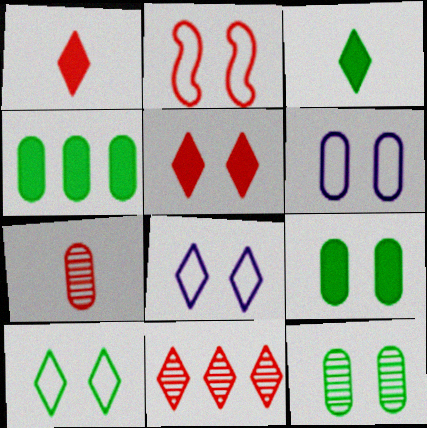[[2, 6, 10], 
[3, 8, 11], 
[4, 6, 7]]